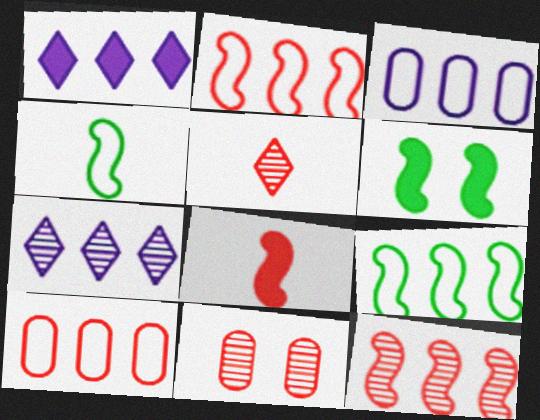[[1, 4, 11], 
[3, 5, 6], 
[5, 11, 12]]